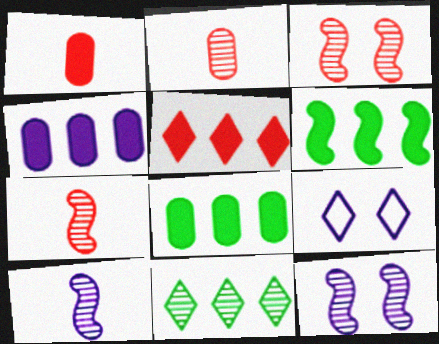[[2, 6, 9], 
[2, 11, 12], 
[4, 5, 6], 
[4, 9, 10], 
[7, 8, 9]]